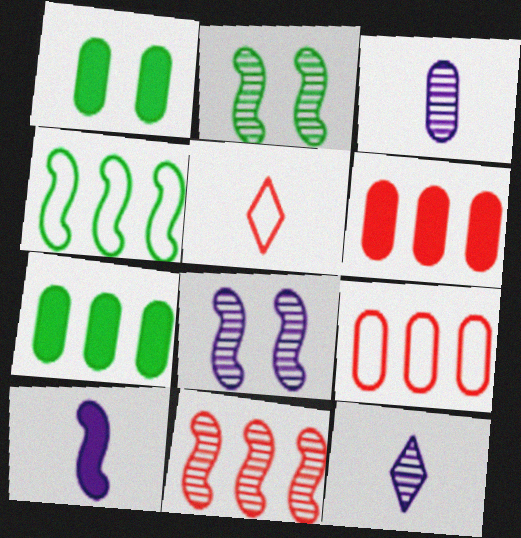[[1, 3, 9], 
[5, 7, 8]]